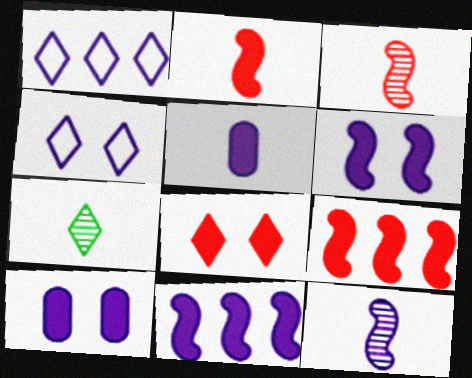[[1, 7, 8], 
[1, 10, 12]]